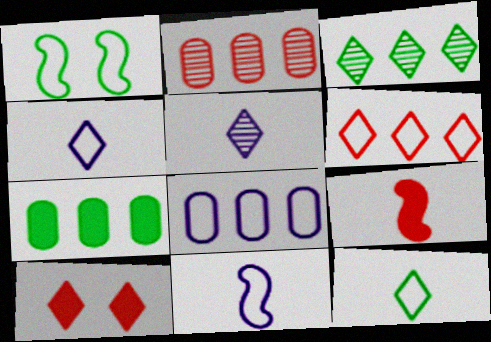[[2, 7, 8], 
[3, 4, 10]]